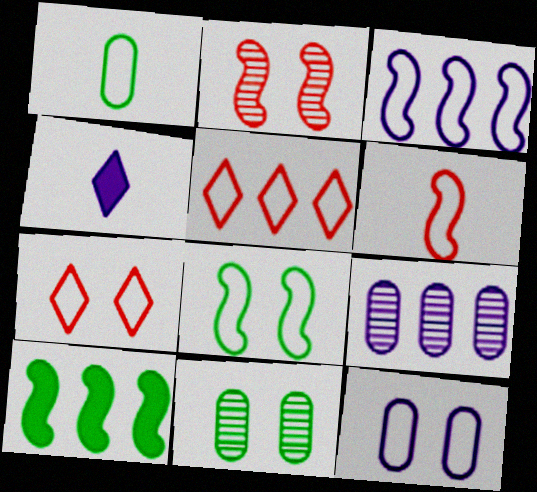[[1, 3, 7], 
[3, 6, 8], 
[5, 9, 10], 
[7, 8, 12]]